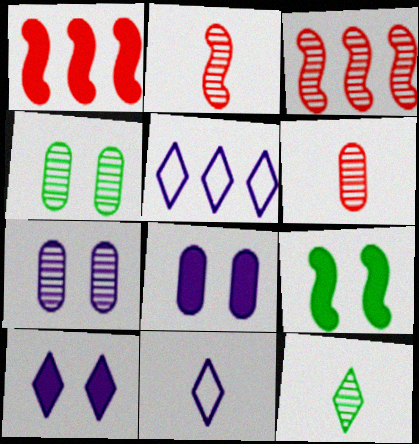[[1, 4, 11], 
[3, 7, 12], 
[5, 6, 9]]